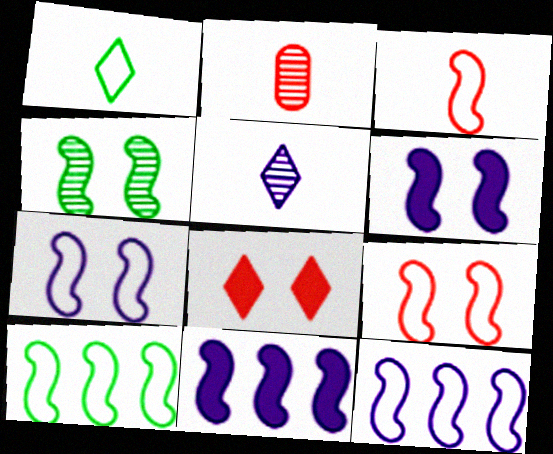[[3, 4, 11], 
[3, 7, 10], 
[4, 6, 9]]